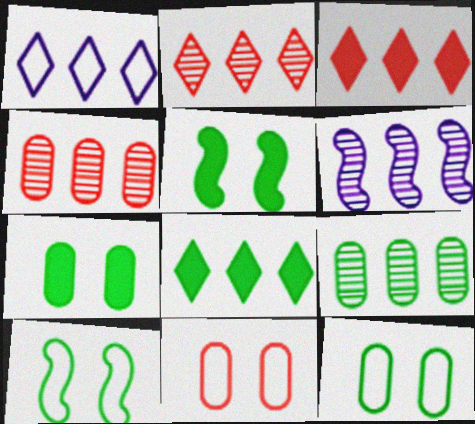[[1, 2, 8], 
[2, 6, 9]]